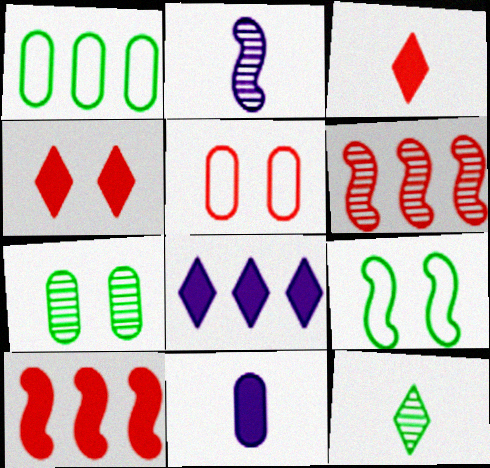[[1, 2, 4], 
[1, 6, 8], 
[2, 9, 10], 
[3, 5, 6]]